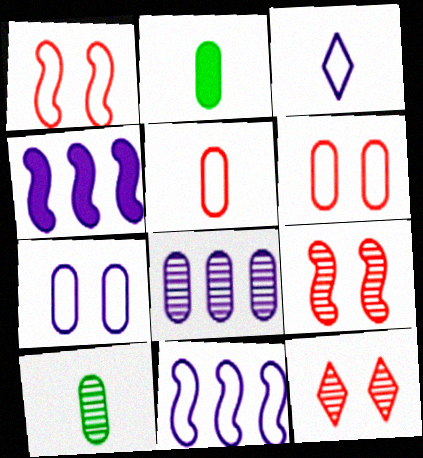[[2, 6, 8], 
[2, 11, 12], 
[3, 7, 11]]